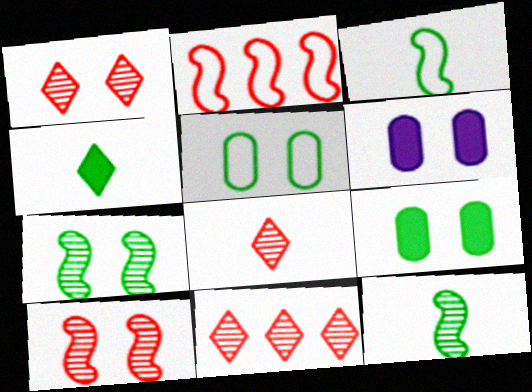[[1, 8, 11], 
[3, 6, 11]]